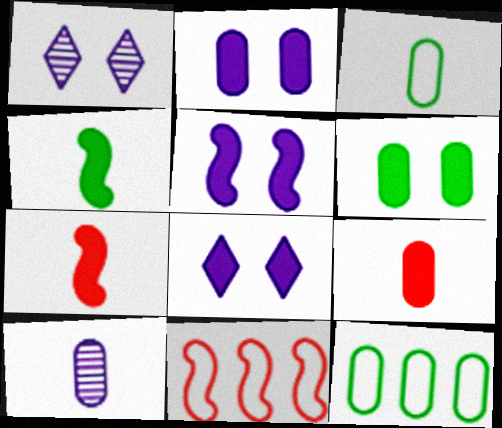[[1, 7, 12], 
[2, 5, 8], 
[3, 9, 10]]